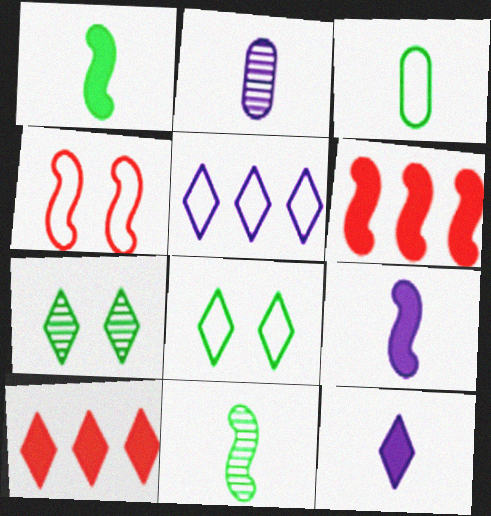[[2, 6, 8], 
[3, 4, 5]]